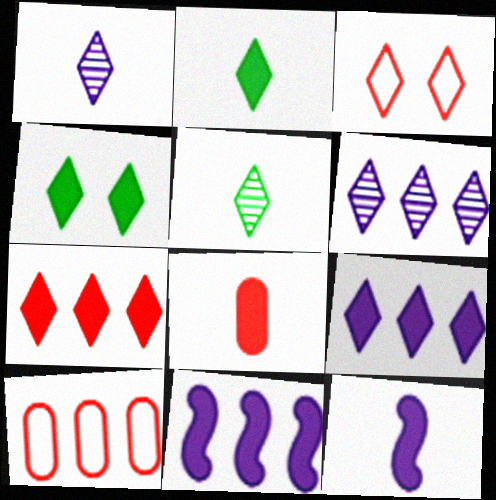[[2, 3, 6], 
[2, 8, 12], 
[3, 5, 9], 
[4, 8, 11]]